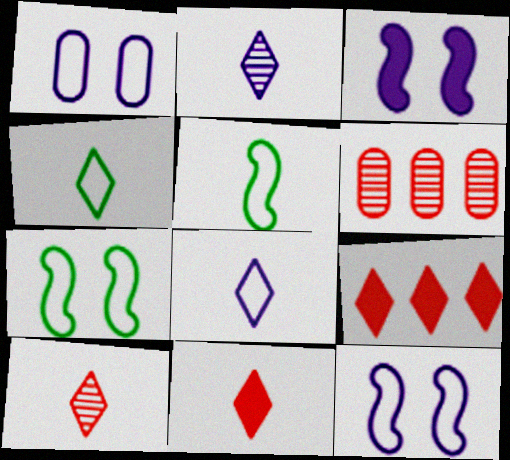[[2, 4, 11], 
[3, 4, 6]]